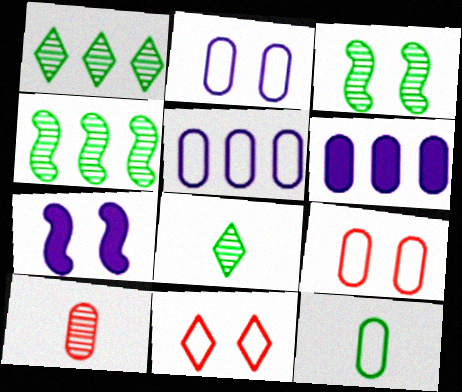[[5, 9, 12]]